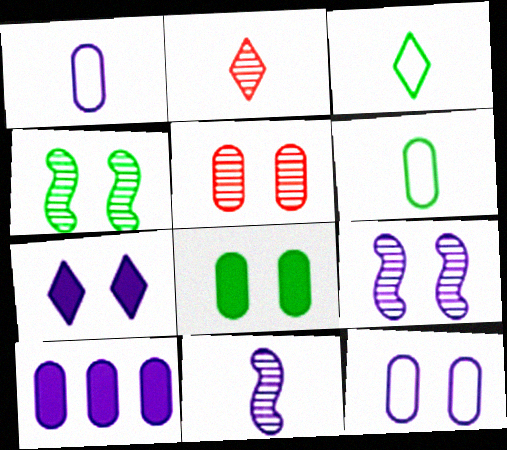[[5, 6, 10], 
[5, 8, 12], 
[7, 9, 12]]